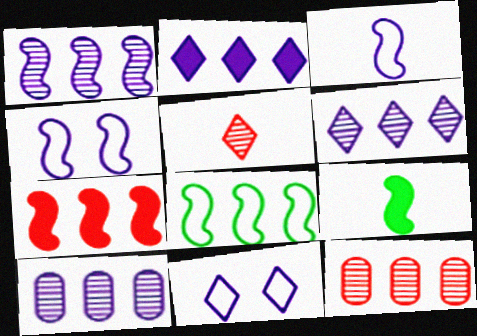[[1, 6, 10], 
[1, 7, 8], 
[2, 8, 12], 
[9, 11, 12]]